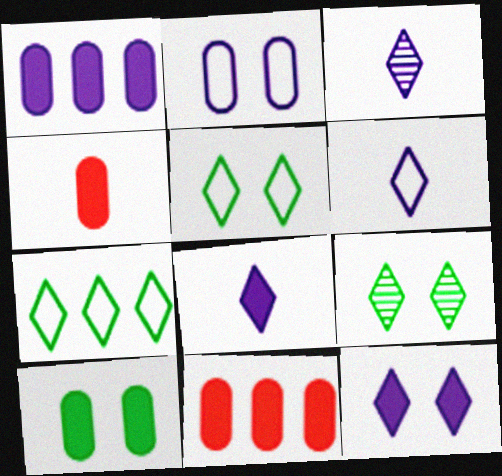[[1, 4, 10], 
[3, 6, 8]]